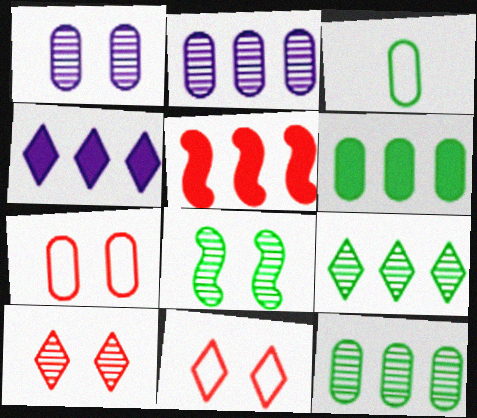[[1, 8, 10], 
[4, 5, 6]]